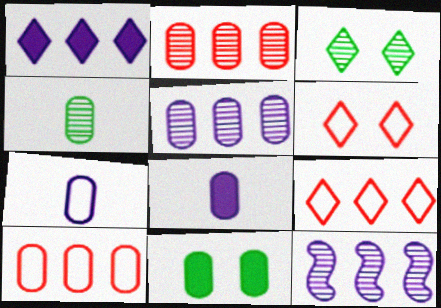[[2, 7, 11]]